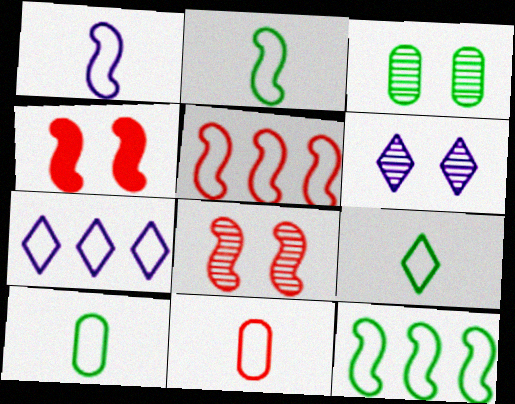[[1, 9, 11], 
[2, 9, 10], 
[3, 6, 8]]